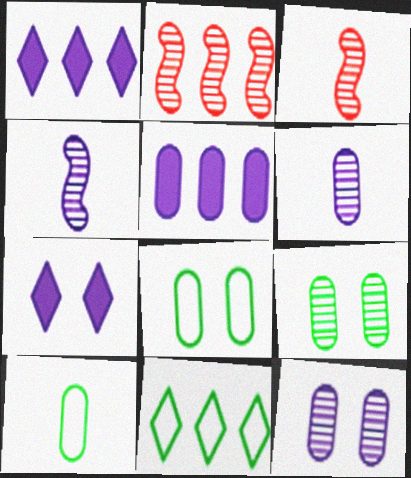[[1, 3, 8], 
[2, 5, 11], 
[2, 7, 10]]